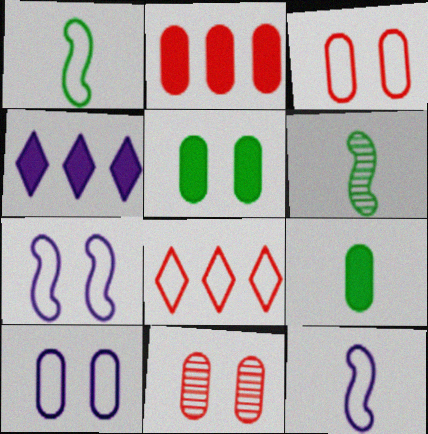[[1, 4, 11], 
[1, 8, 10], 
[3, 4, 6], 
[5, 10, 11]]